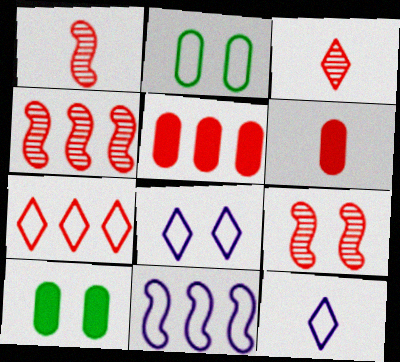[[1, 4, 9], 
[3, 10, 11], 
[4, 5, 7], 
[4, 10, 12], 
[6, 7, 9], 
[8, 9, 10]]